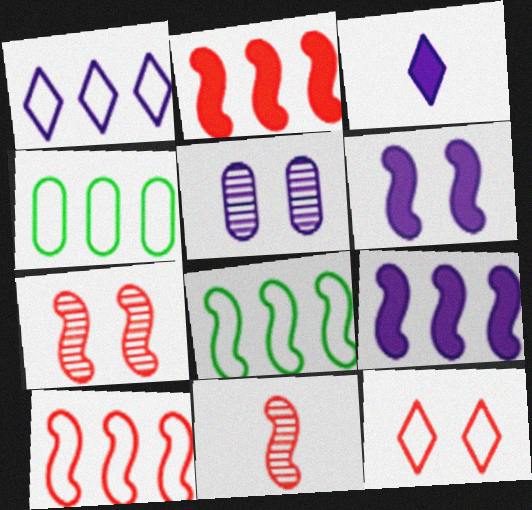[[1, 4, 10], 
[3, 4, 7], 
[6, 8, 11]]